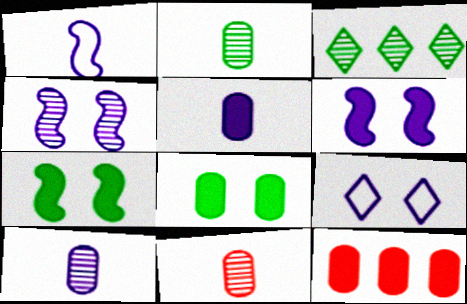[[2, 10, 11], 
[3, 4, 11], 
[5, 8, 12]]